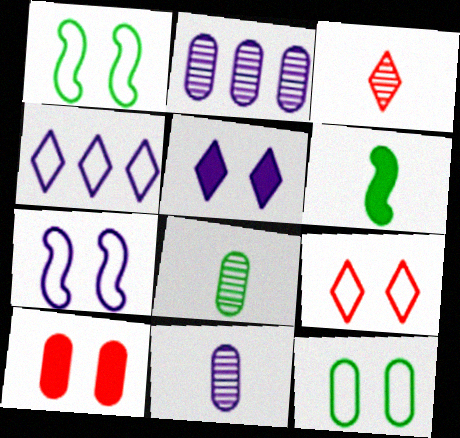[[2, 6, 9], 
[7, 9, 12]]